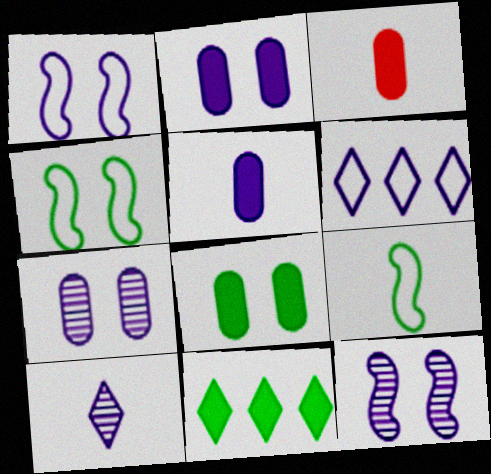[[3, 9, 10], 
[5, 6, 12]]